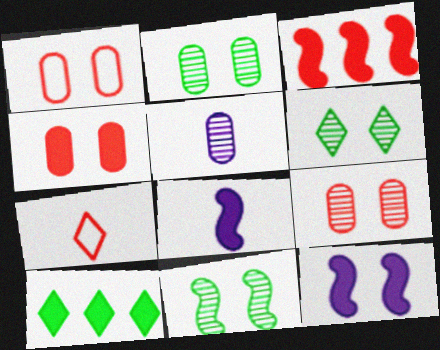[[1, 4, 9], 
[1, 6, 12], 
[2, 6, 11], 
[3, 7, 9], 
[4, 8, 10]]